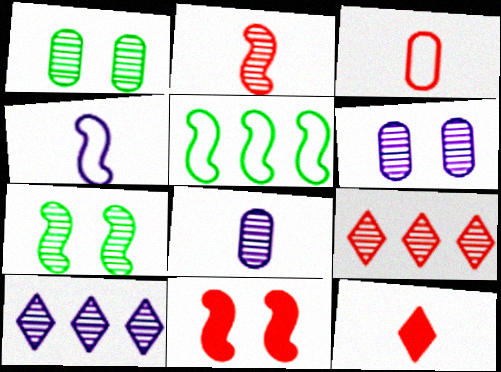[[1, 2, 10], 
[2, 3, 12], 
[3, 9, 11], 
[5, 6, 12], 
[7, 8, 9]]